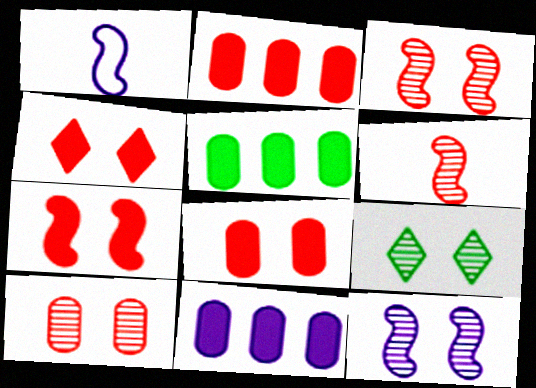[[1, 2, 9], 
[2, 5, 11], 
[4, 7, 8], 
[9, 10, 12]]